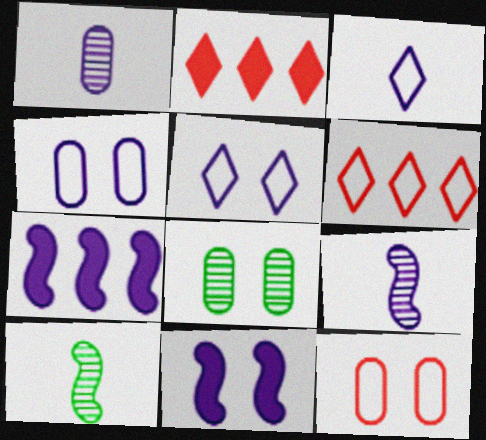[[1, 5, 7], 
[2, 4, 10]]